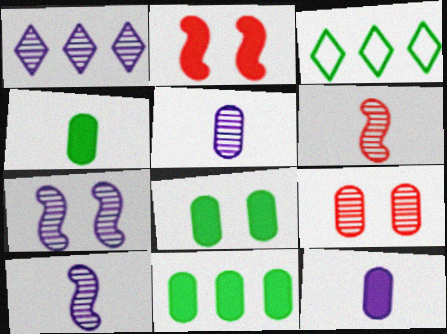[[1, 5, 7], 
[2, 3, 5], 
[4, 8, 11]]